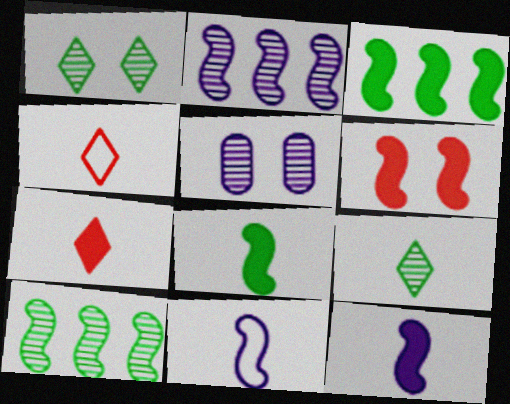[[3, 4, 5], 
[3, 6, 12], 
[6, 10, 11]]